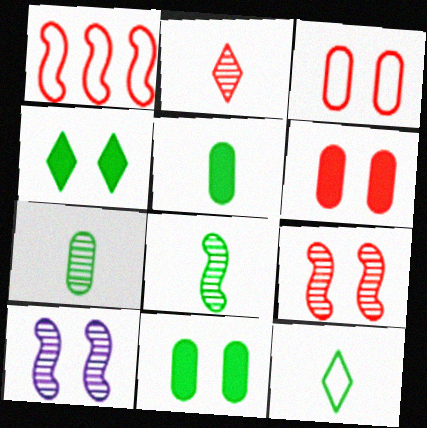[[1, 2, 6], 
[3, 4, 10], 
[5, 8, 12]]